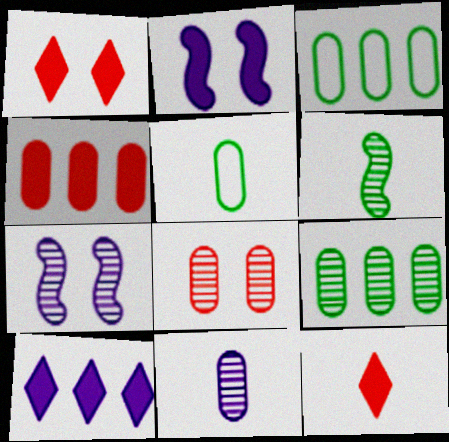[[3, 7, 12], 
[8, 9, 11]]